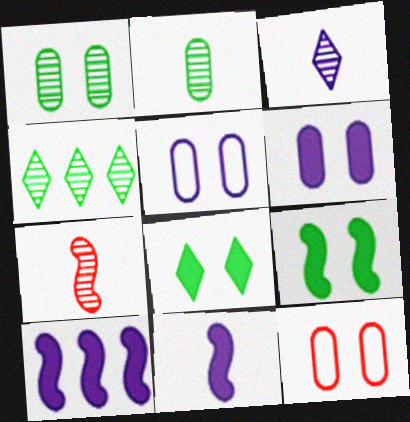[[1, 6, 12], 
[2, 3, 7], 
[3, 5, 10], 
[4, 11, 12]]